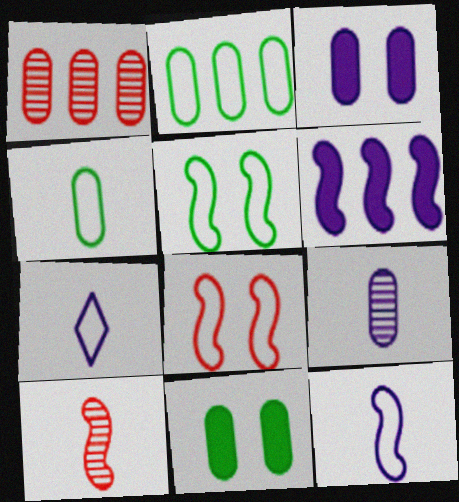[[1, 3, 4], 
[2, 7, 8], 
[5, 6, 10]]